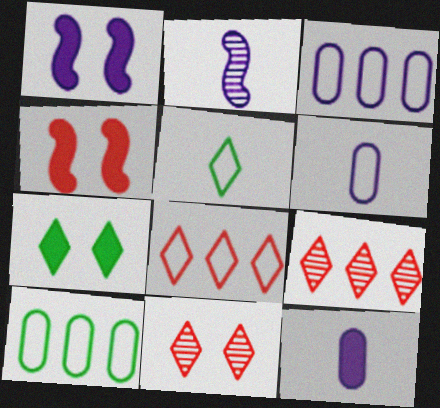[]